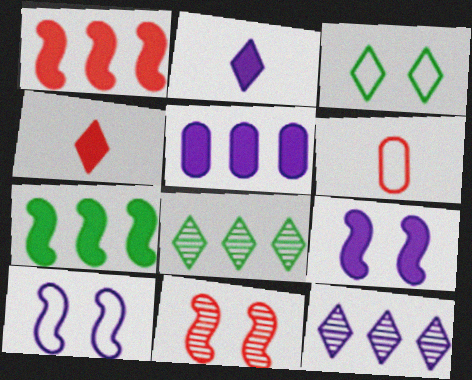[[2, 5, 9], 
[3, 4, 12], 
[6, 8, 9]]